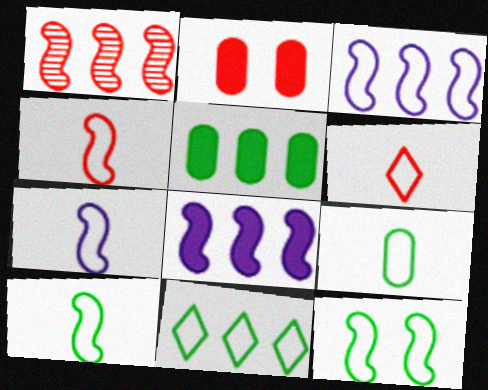[[1, 2, 6], 
[3, 4, 12], 
[4, 7, 10], 
[6, 7, 9], 
[9, 11, 12]]